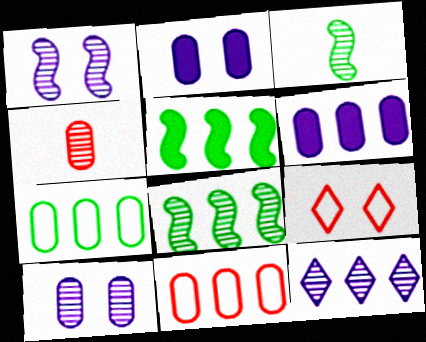[[2, 4, 7], 
[3, 6, 9], 
[5, 11, 12]]